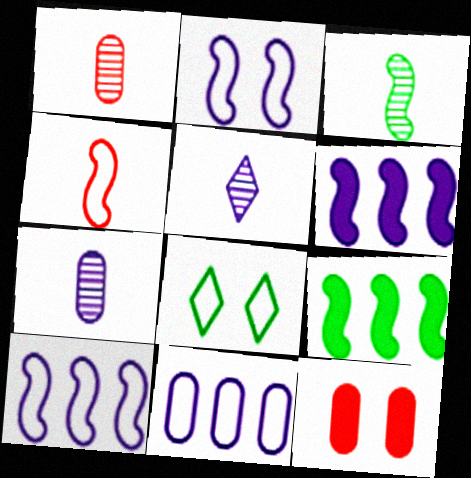[[1, 3, 5], 
[1, 6, 8], 
[4, 8, 11]]